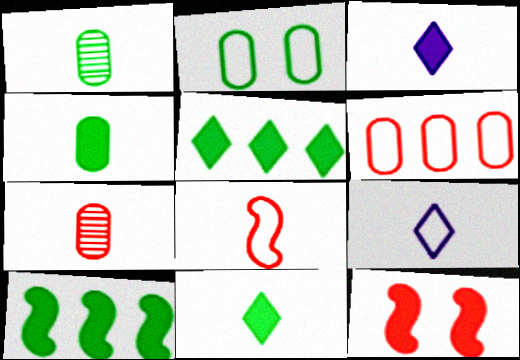[[1, 3, 8]]